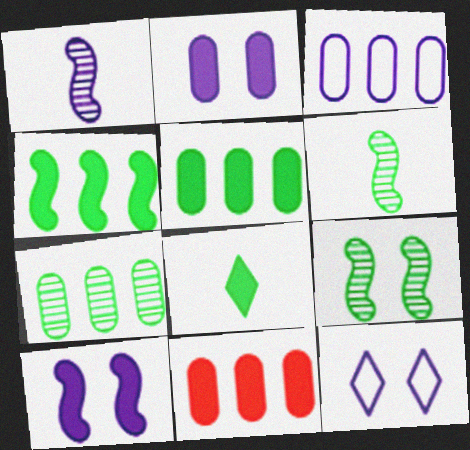[[3, 7, 11], 
[6, 11, 12], 
[8, 10, 11]]